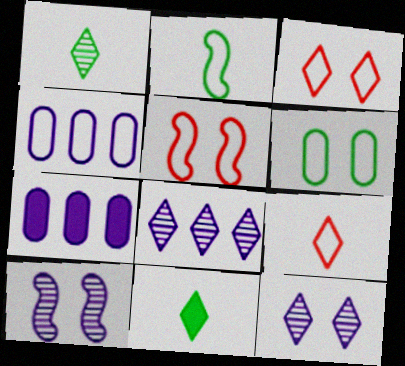[[1, 5, 7], 
[2, 3, 4], 
[3, 8, 11]]